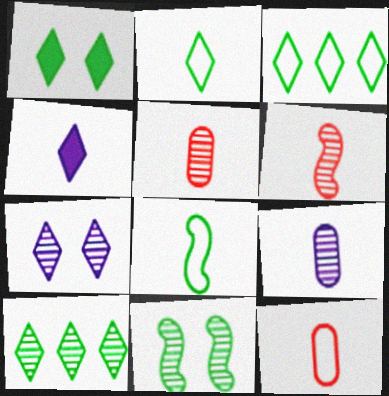[[1, 2, 10], 
[4, 5, 8]]